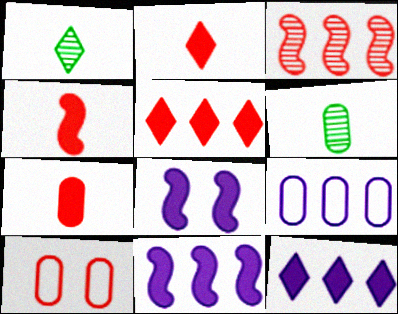[[1, 10, 11], 
[2, 3, 10], 
[2, 4, 7]]